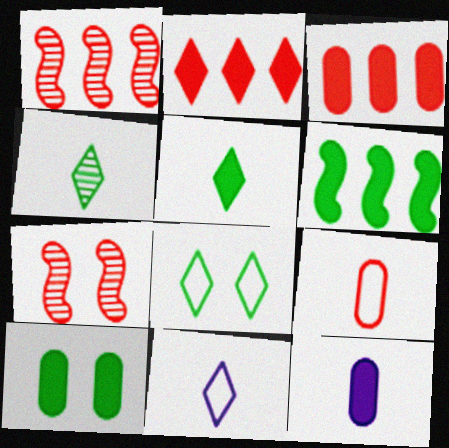[[1, 8, 12], 
[1, 10, 11], 
[2, 7, 9], 
[3, 10, 12], 
[5, 6, 10]]